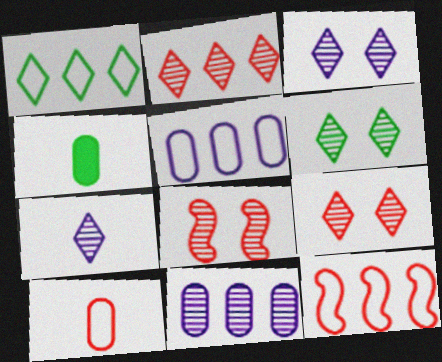[[1, 5, 12], 
[2, 6, 7], 
[3, 4, 12], 
[3, 6, 9]]